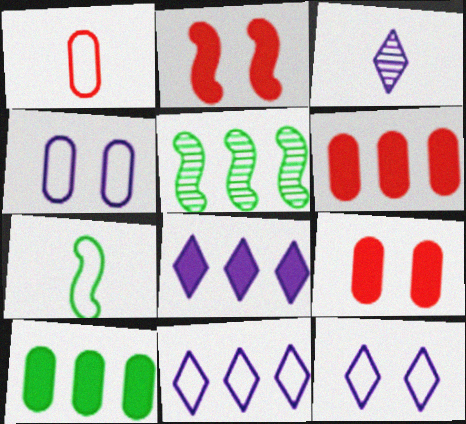[[3, 8, 12], 
[5, 6, 11]]